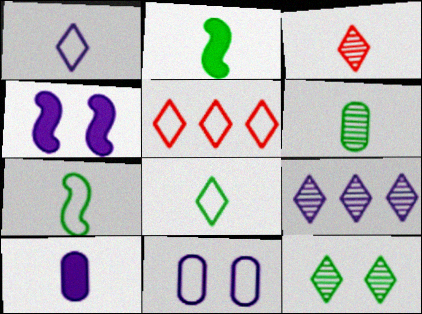[[2, 6, 8], 
[3, 7, 10], 
[3, 9, 12], 
[4, 5, 6], 
[5, 7, 11]]